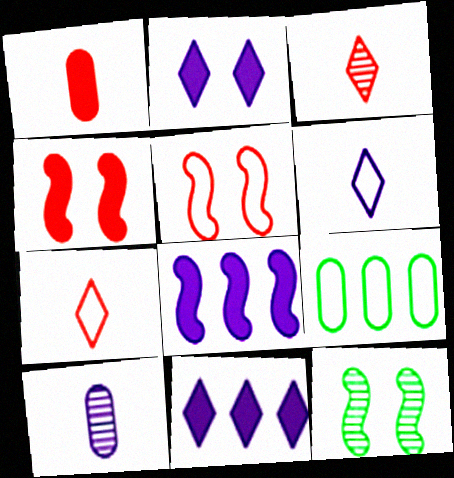[[5, 6, 9]]